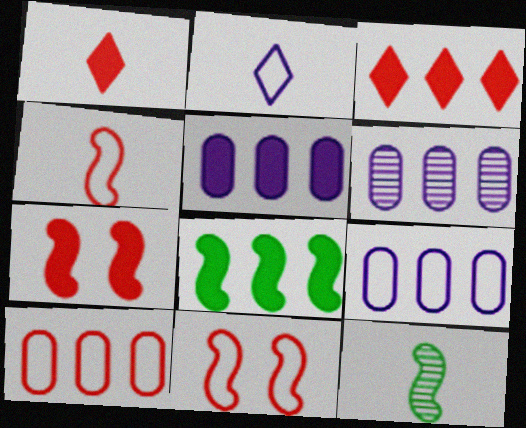[[3, 5, 8], 
[5, 6, 9]]